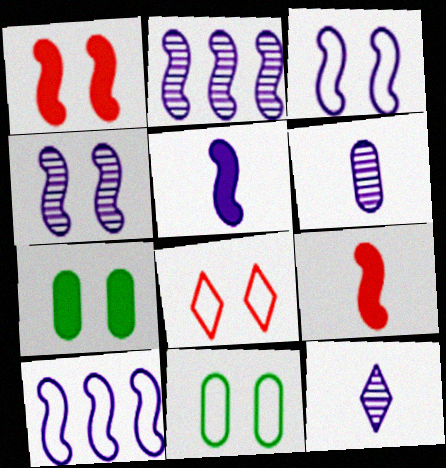[[2, 3, 5], 
[3, 8, 11], 
[4, 5, 10], 
[4, 7, 8]]